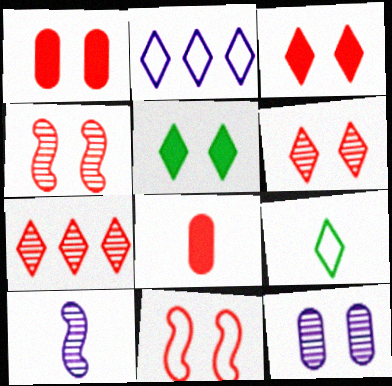[[1, 6, 11], 
[5, 11, 12], 
[7, 8, 11], 
[8, 9, 10]]